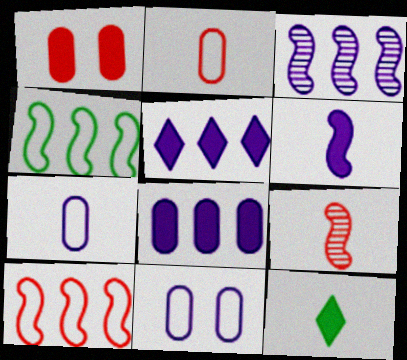[[7, 9, 12]]